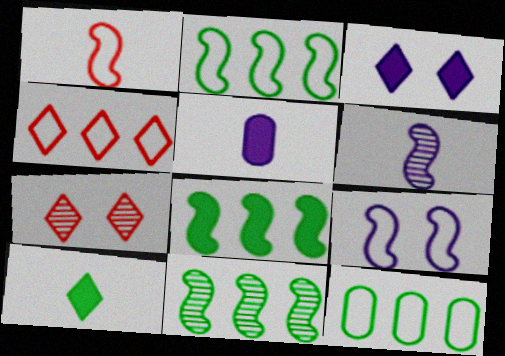[[1, 2, 9], 
[2, 5, 7], 
[2, 8, 11]]